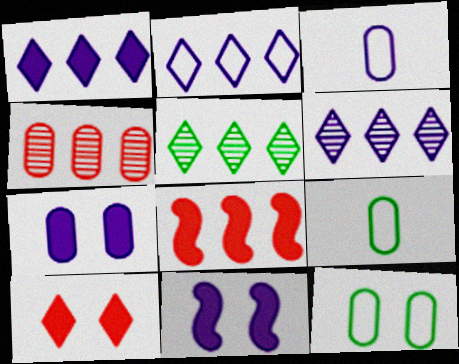[[1, 2, 6], 
[3, 6, 11], 
[4, 7, 9]]